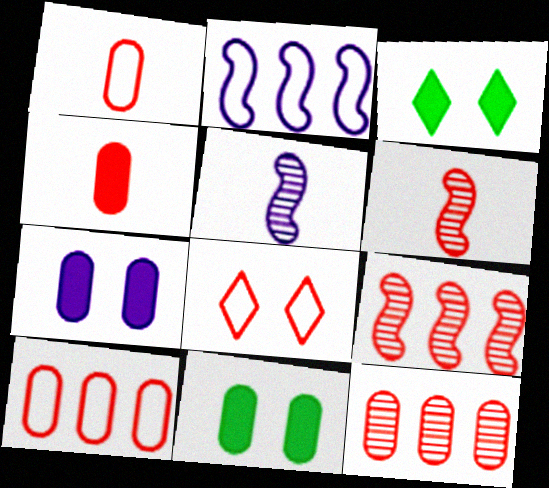[[3, 5, 10], 
[4, 8, 9]]